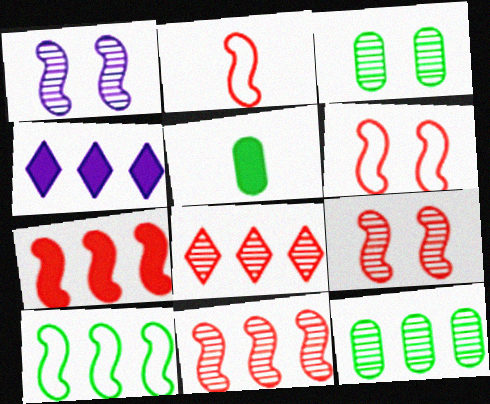[[2, 3, 4], 
[2, 7, 9]]